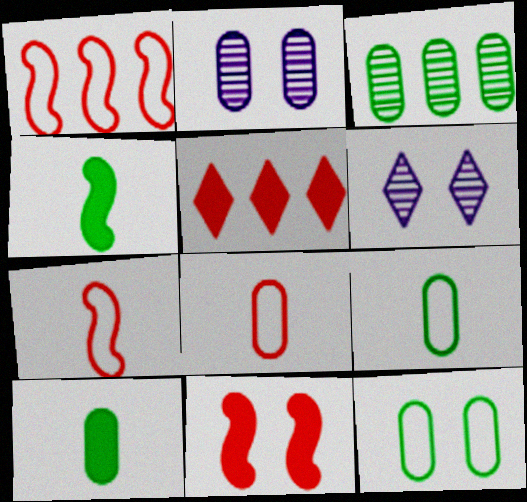[[1, 6, 10], 
[3, 10, 12], 
[6, 11, 12]]